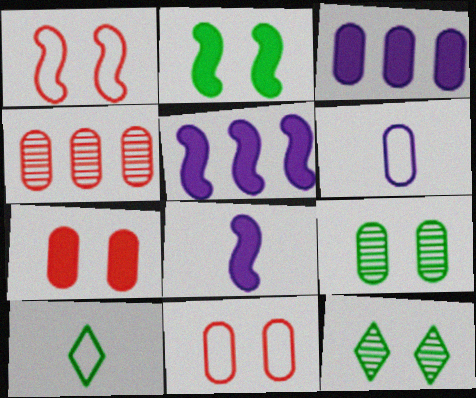[]